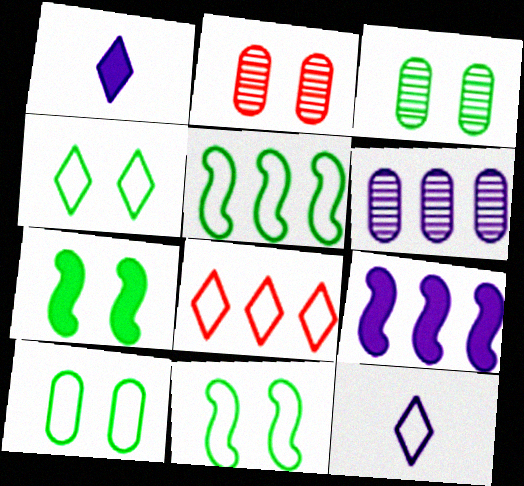[[1, 2, 5], 
[3, 4, 7], 
[4, 8, 12], 
[4, 10, 11]]